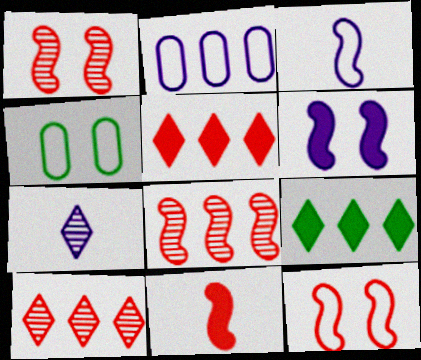[[2, 6, 7], 
[2, 8, 9], 
[8, 11, 12]]